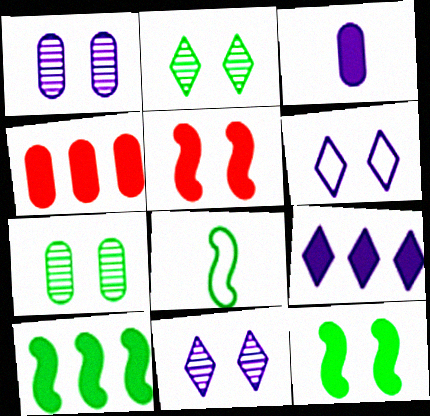[[4, 8, 11], 
[4, 9, 10], 
[5, 6, 7]]